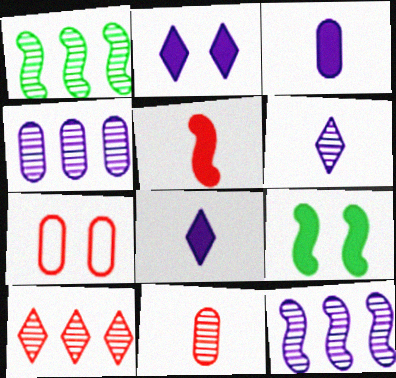[[1, 4, 10], 
[1, 7, 8], 
[5, 7, 10]]